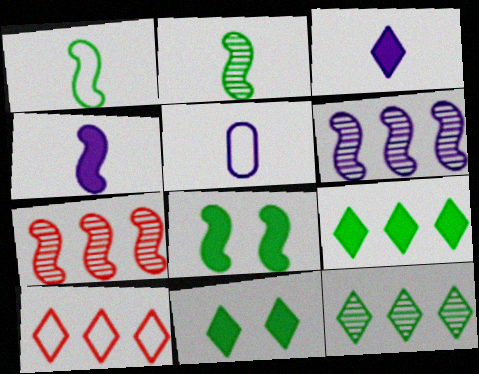[[5, 7, 11]]